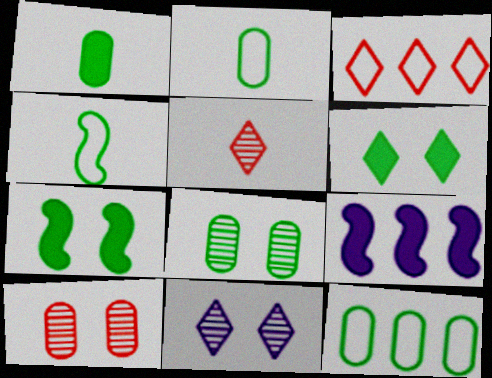[[1, 8, 12]]